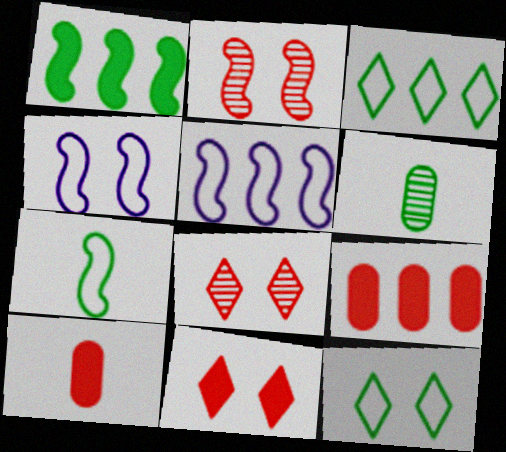[[1, 6, 12], 
[5, 6, 11]]